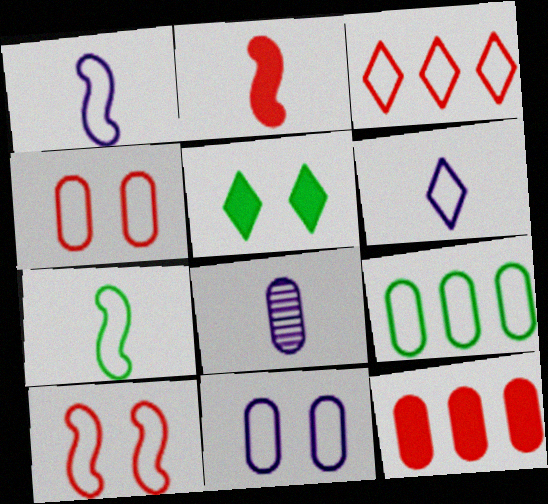[[3, 7, 11], 
[6, 9, 10]]